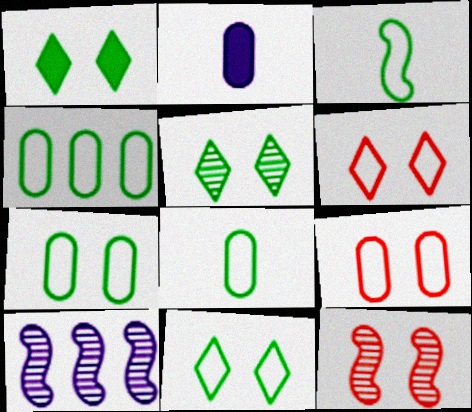[[1, 5, 11], 
[3, 4, 11], 
[4, 7, 8]]